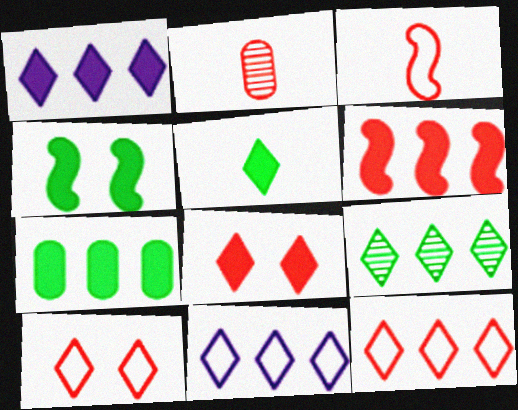[[1, 5, 8], 
[1, 6, 7], 
[1, 9, 12], 
[2, 4, 11], 
[2, 6, 10], 
[4, 5, 7]]